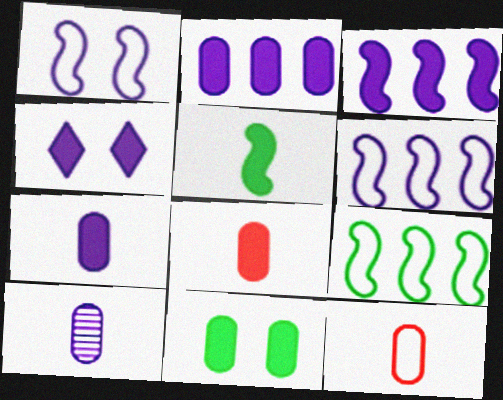[[2, 8, 11], 
[3, 4, 7], 
[4, 6, 10]]